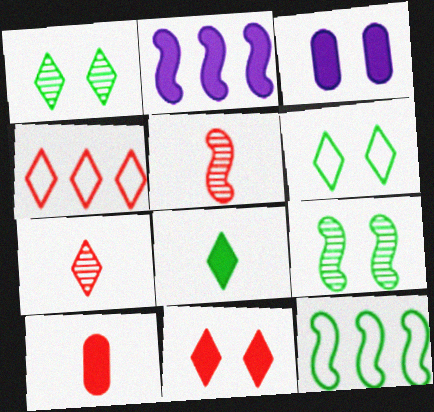[[3, 7, 12], 
[4, 7, 11]]